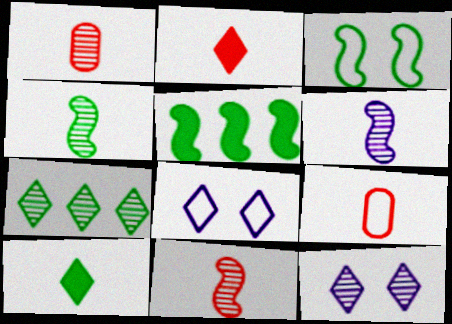[[1, 5, 8], 
[2, 7, 8], 
[2, 9, 11], 
[3, 4, 5], 
[4, 6, 11], 
[5, 9, 12], 
[6, 9, 10]]